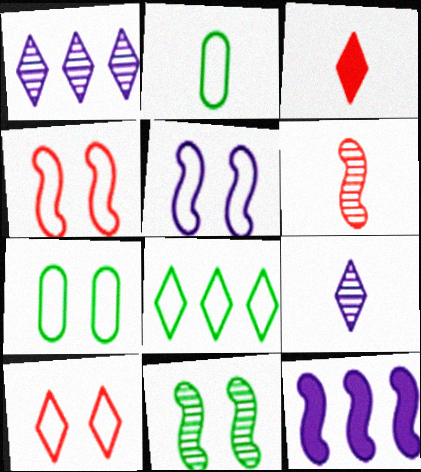[[5, 7, 10]]